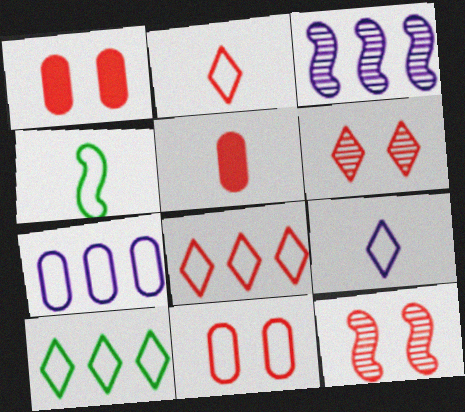[[5, 8, 12]]